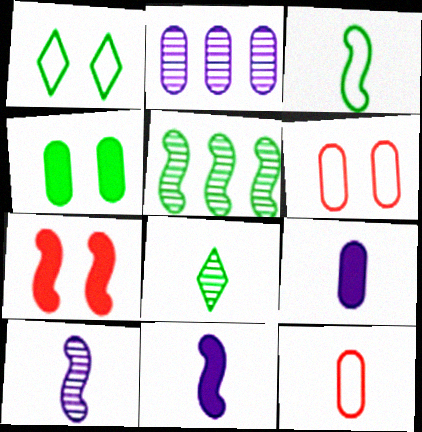[[2, 4, 12], 
[8, 11, 12]]